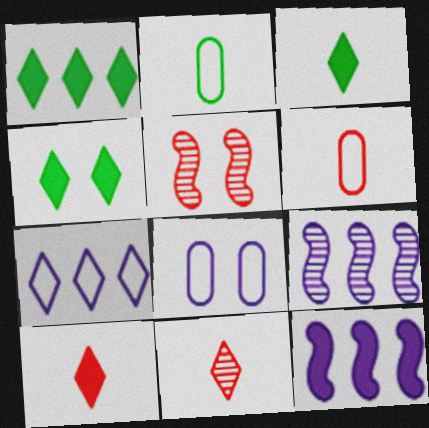[[1, 3, 4], 
[4, 5, 8], 
[4, 6, 9], 
[4, 7, 11]]